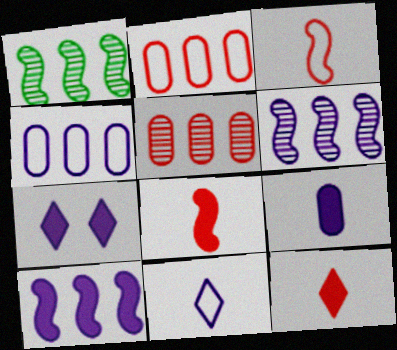[[7, 9, 10]]